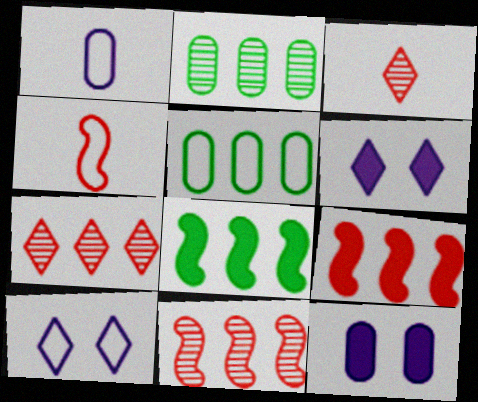[[2, 4, 6], 
[4, 5, 10]]